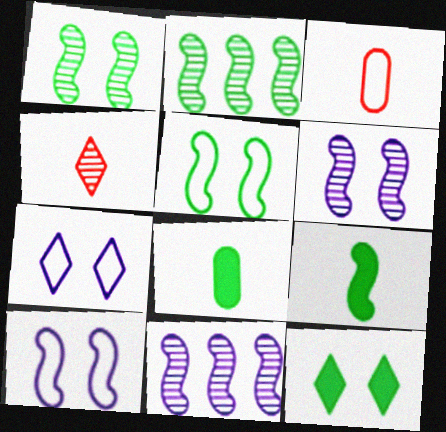[[2, 5, 9], 
[3, 11, 12]]